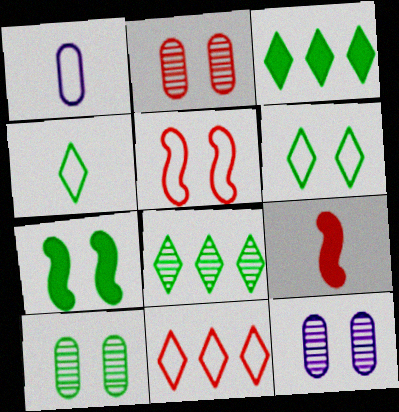[[2, 9, 11], 
[2, 10, 12], 
[6, 7, 10]]